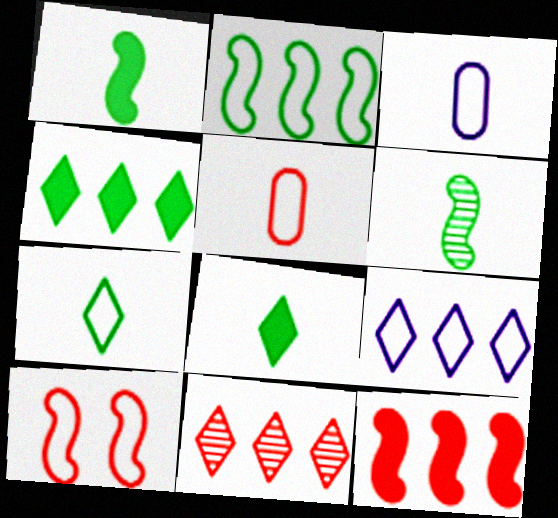[[4, 9, 11]]